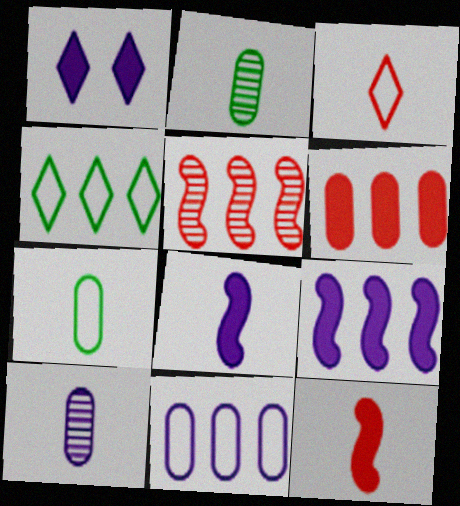[[1, 5, 7], 
[2, 3, 8]]